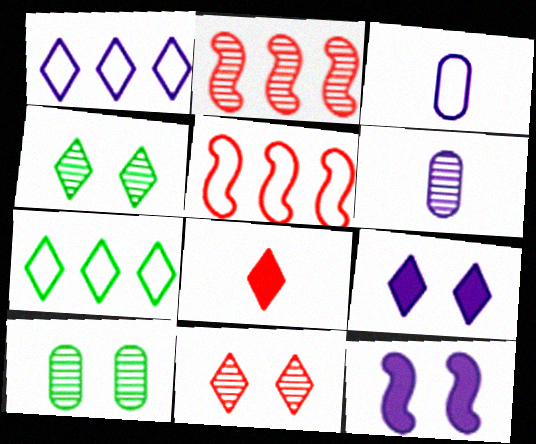[[1, 4, 8], 
[1, 6, 12], 
[2, 4, 6]]